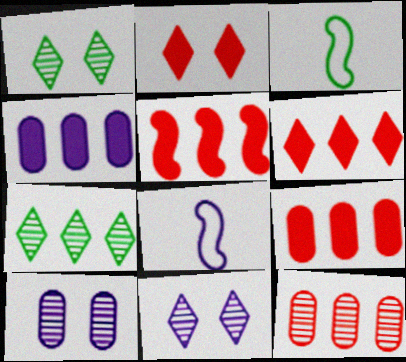[[1, 8, 9], 
[3, 6, 10], 
[3, 9, 11], 
[4, 8, 11], 
[5, 6, 9]]